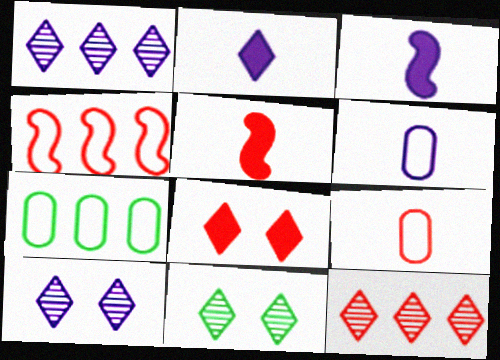[[5, 7, 10]]